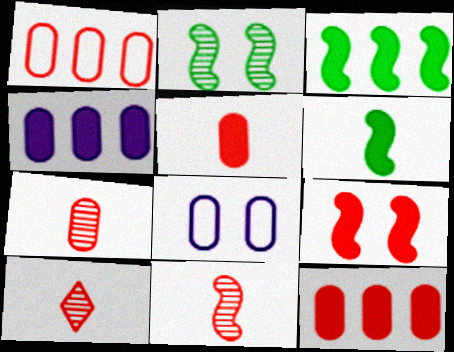[[1, 9, 10], 
[3, 8, 10], 
[7, 10, 11]]